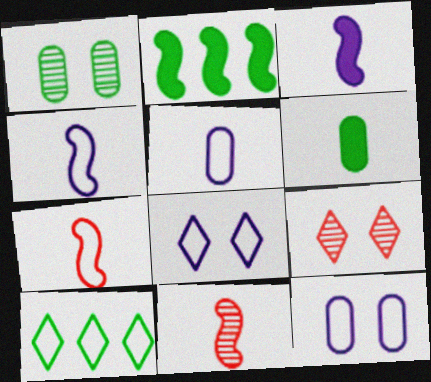[[2, 5, 9], 
[7, 10, 12]]